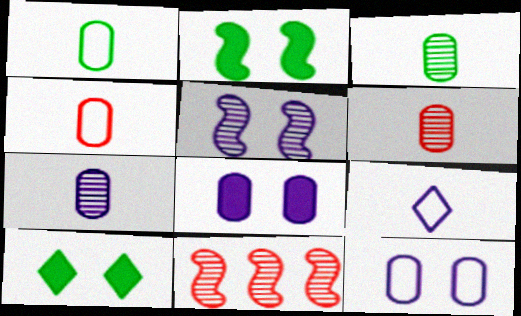[[3, 6, 7]]